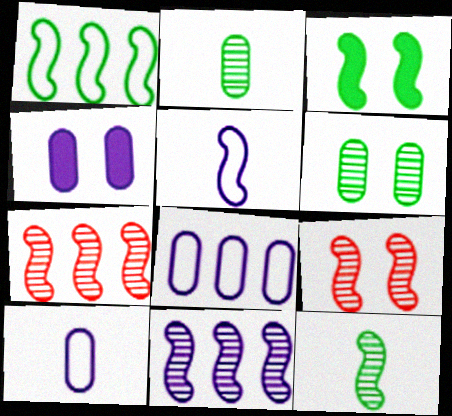[[1, 3, 12], 
[3, 5, 7], 
[9, 11, 12]]